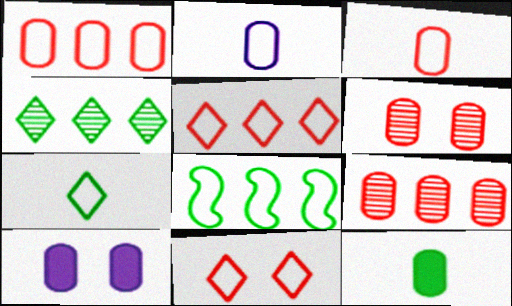[[2, 8, 11]]